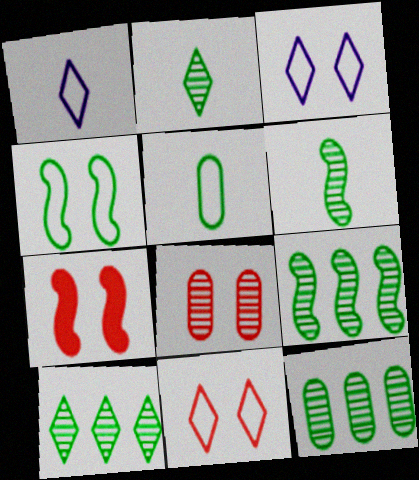[[1, 7, 12], 
[7, 8, 11], 
[9, 10, 12]]